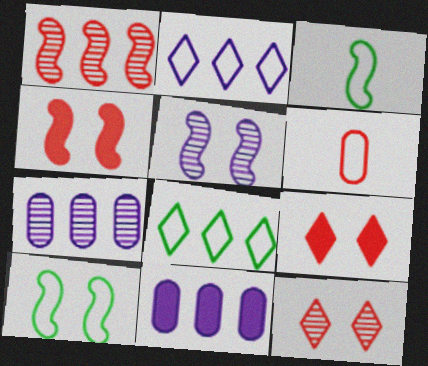[[1, 6, 9], 
[1, 8, 11], 
[2, 6, 10], 
[3, 7, 9], 
[3, 11, 12], 
[4, 5, 10]]